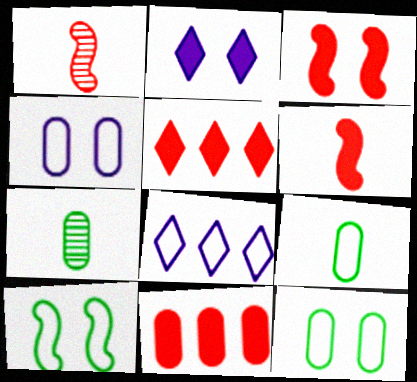[[3, 7, 8], 
[4, 7, 11]]